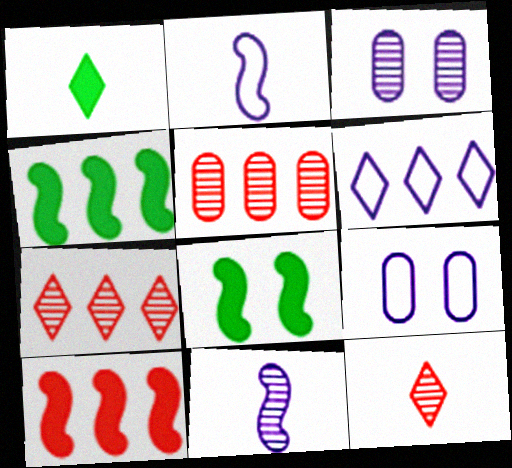[[2, 6, 9], 
[4, 5, 6], 
[4, 9, 12]]